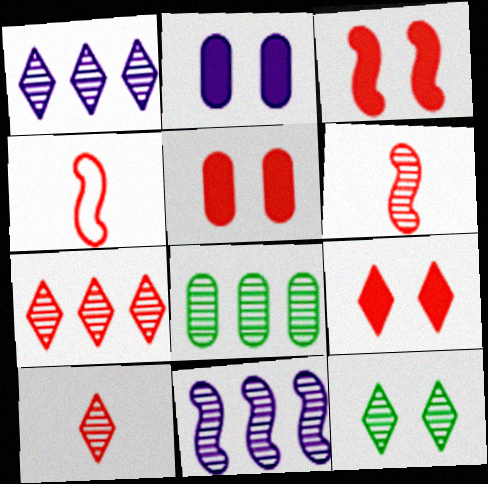[[1, 10, 12], 
[3, 5, 9], 
[4, 5, 7], 
[7, 8, 11]]